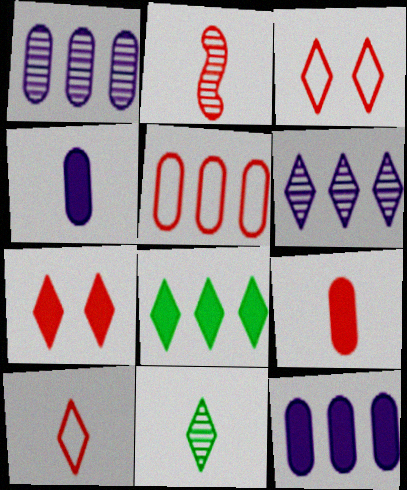[[2, 5, 7], 
[2, 9, 10]]